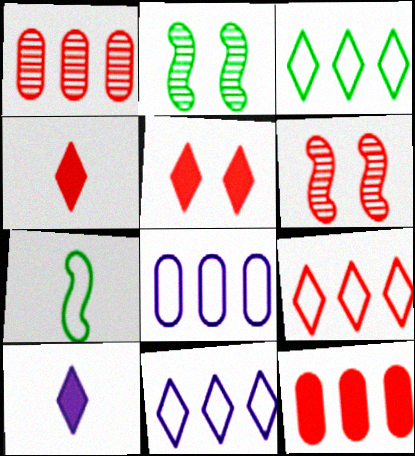[[2, 4, 8], 
[3, 9, 11]]